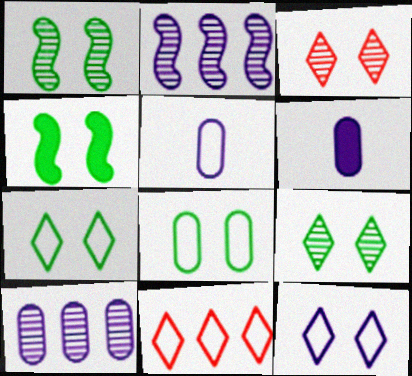[[1, 6, 11], 
[2, 6, 12], 
[4, 8, 9]]